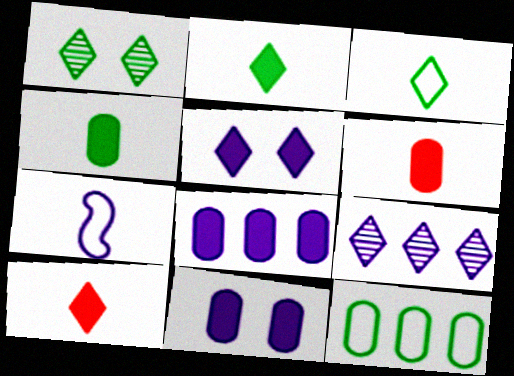[[7, 9, 11]]